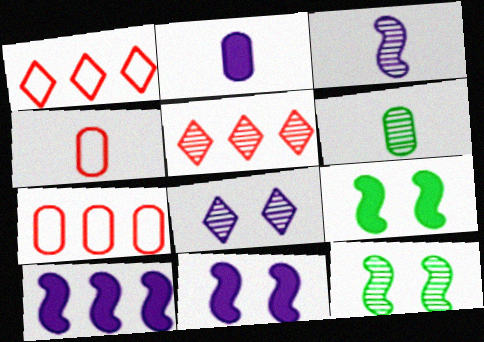[[1, 2, 12], 
[1, 6, 11], 
[2, 4, 6]]